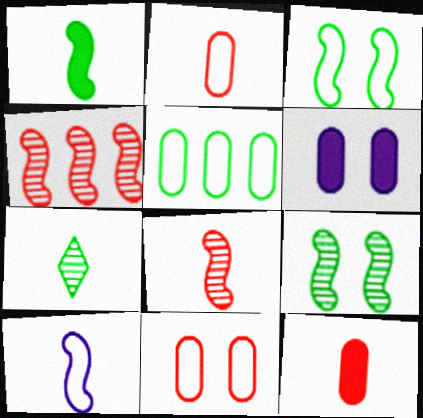[[1, 8, 10], 
[7, 10, 12]]